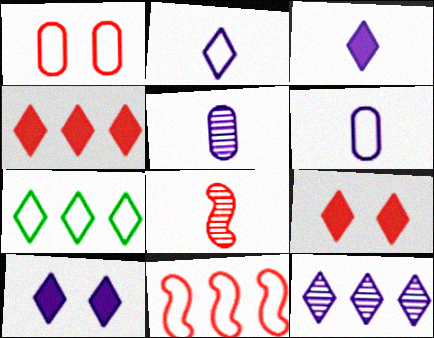[[1, 4, 8], 
[2, 10, 12], 
[4, 7, 12]]